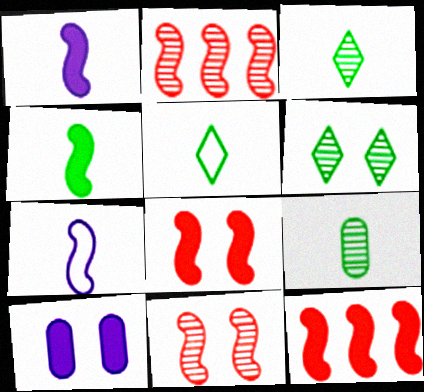[[2, 5, 10], 
[4, 5, 9]]